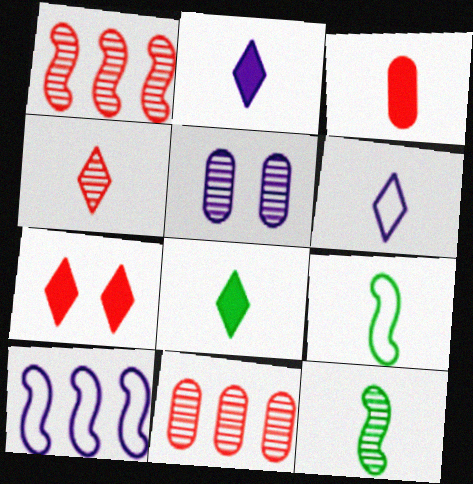[[2, 5, 10], 
[3, 6, 12], 
[4, 6, 8]]